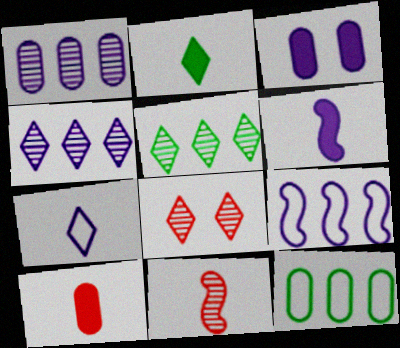[[2, 6, 10], 
[6, 8, 12]]